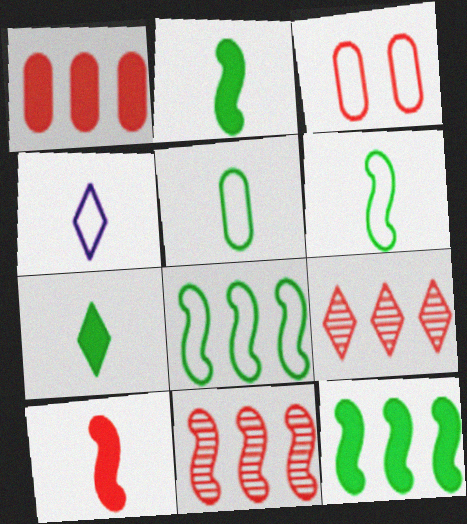[[3, 4, 8], 
[3, 9, 10]]